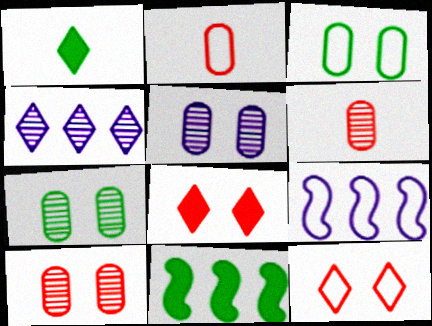[[1, 4, 12], 
[1, 9, 10], 
[5, 7, 10]]